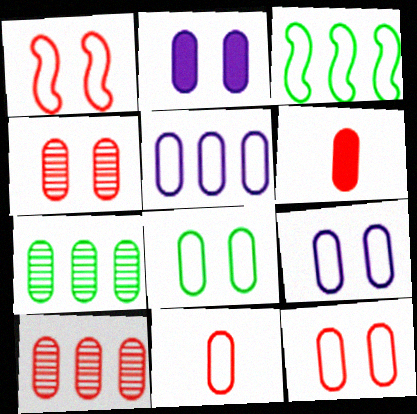[[2, 4, 8], 
[2, 7, 11], 
[5, 8, 11], 
[6, 7, 9], 
[6, 10, 12], 
[8, 9, 12]]